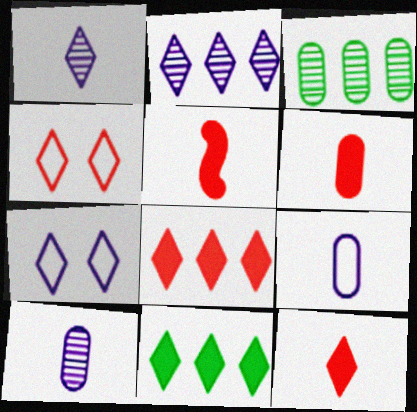[[1, 4, 11], 
[3, 5, 7], 
[5, 6, 12]]